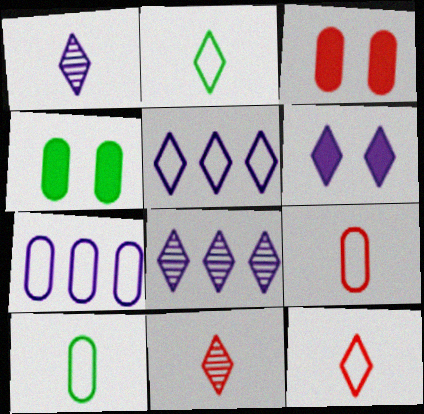[[1, 5, 6]]